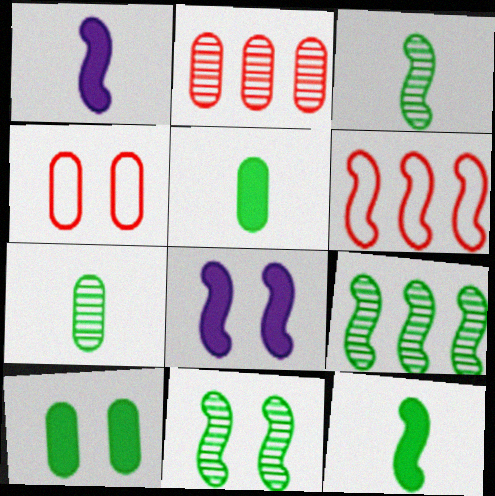[[1, 6, 11], 
[3, 6, 8], 
[3, 9, 11]]